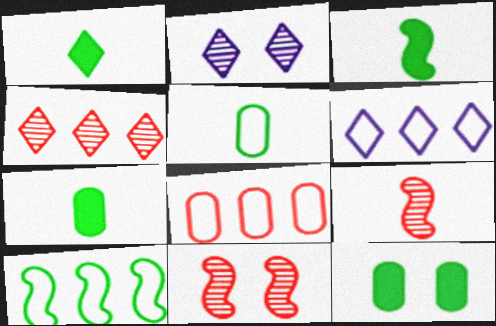[[1, 3, 7], 
[2, 3, 8], 
[6, 7, 11], 
[6, 8, 10], 
[6, 9, 12]]